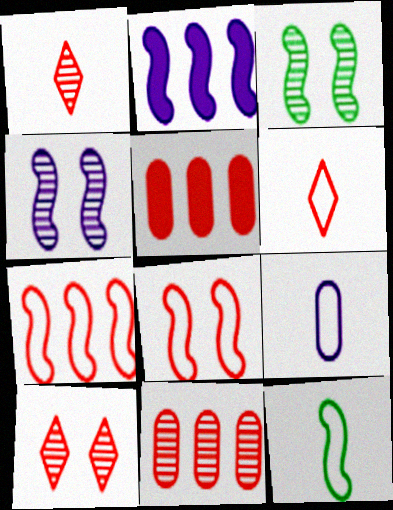[[1, 5, 8], 
[6, 9, 12]]